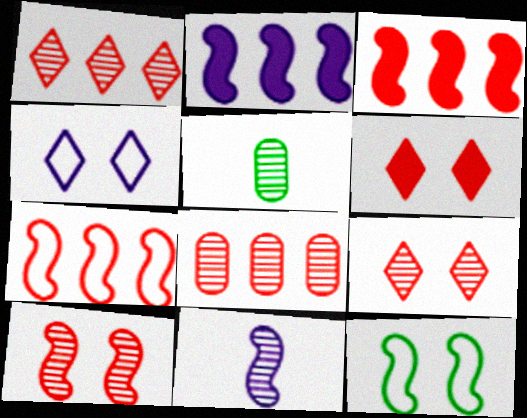[[3, 4, 5], 
[3, 11, 12]]